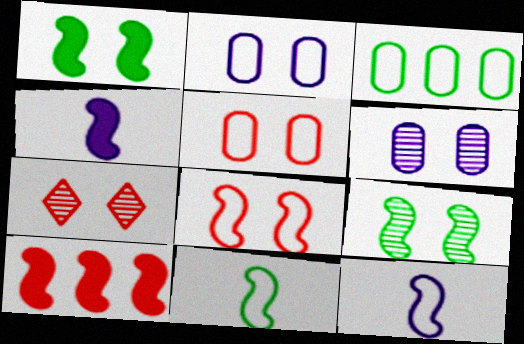[[1, 2, 7], 
[1, 4, 10], 
[3, 4, 7], 
[6, 7, 9], 
[9, 10, 12]]